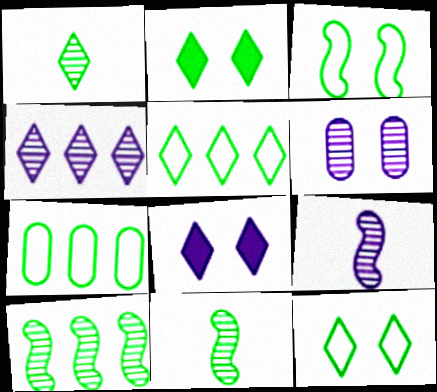[[1, 2, 5], 
[2, 7, 11], 
[4, 6, 9]]